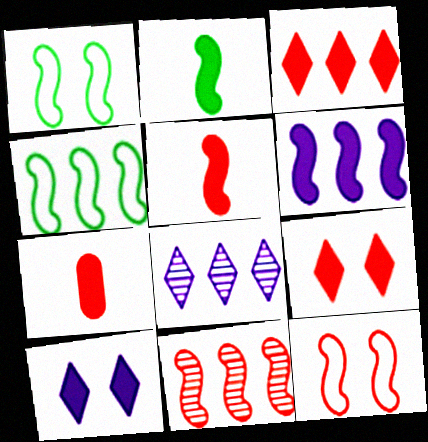[[1, 7, 8], 
[4, 6, 11], 
[5, 11, 12]]